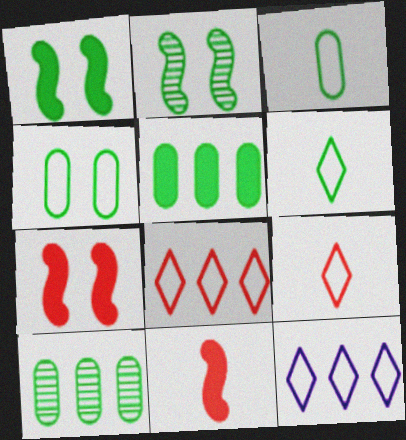[[1, 6, 10], 
[2, 5, 6]]